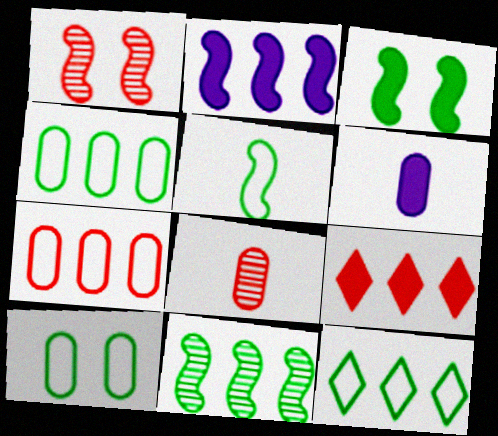[[1, 2, 5], 
[1, 6, 12], 
[3, 5, 11], 
[3, 6, 9], 
[5, 10, 12]]